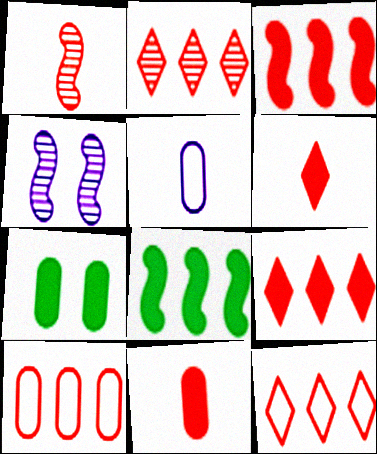[[2, 3, 10], 
[2, 9, 12]]